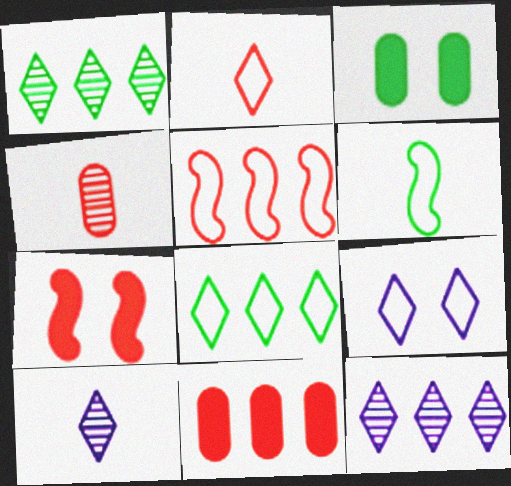[[1, 3, 6], 
[2, 8, 9], 
[3, 5, 10]]